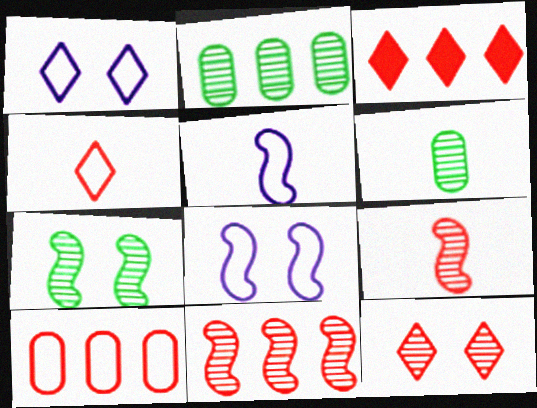[[3, 4, 12], 
[3, 6, 8], 
[3, 10, 11]]